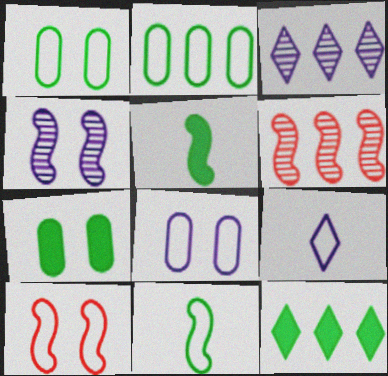[[2, 9, 10], 
[5, 7, 12], 
[6, 7, 9]]